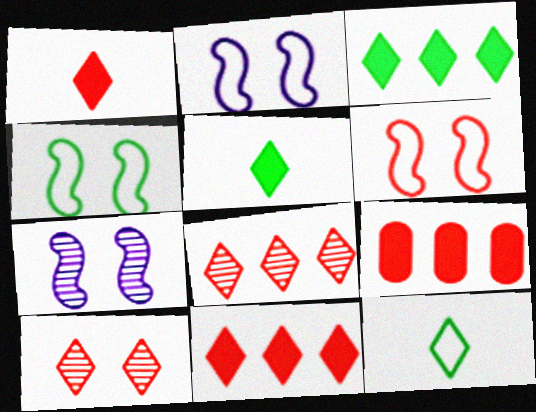[[2, 4, 6], 
[7, 9, 12]]